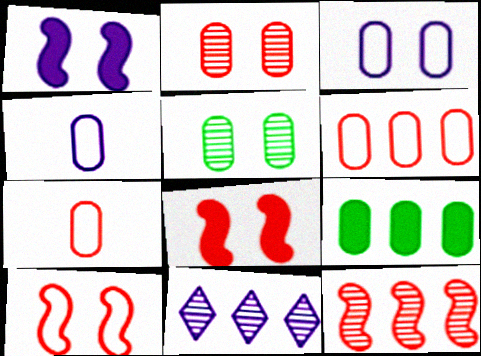[[1, 4, 11], 
[2, 4, 9]]